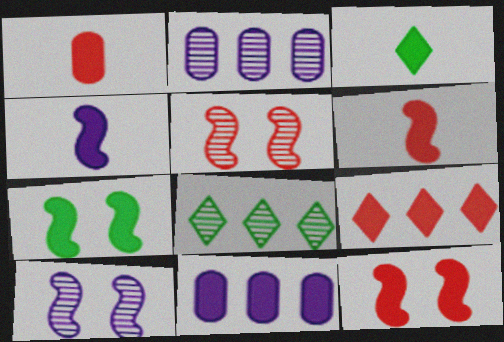[[1, 3, 4], 
[1, 9, 12], 
[3, 11, 12]]